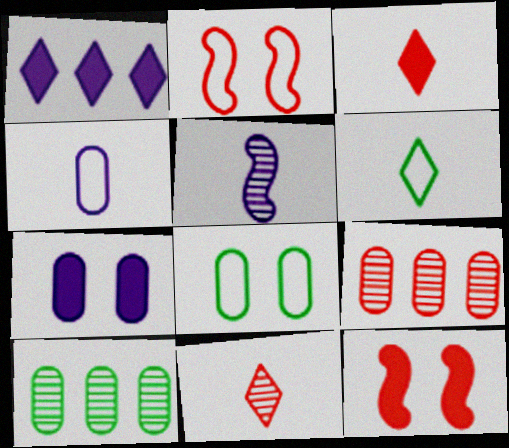[[2, 3, 9]]